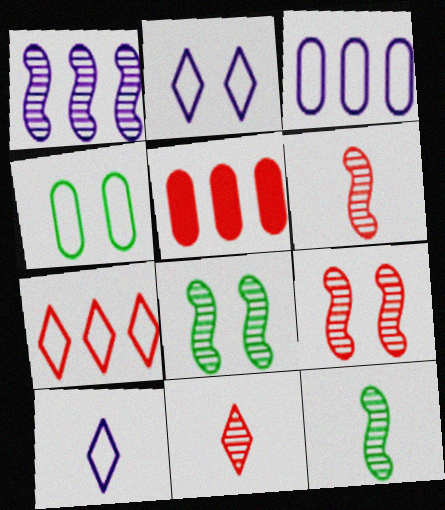[[1, 6, 8], 
[1, 9, 12], 
[2, 5, 12], 
[5, 8, 10]]